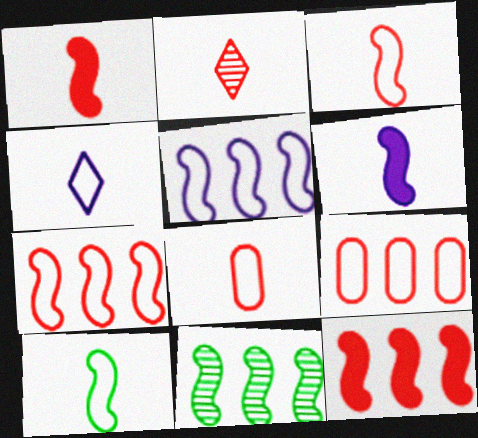[[1, 2, 8], 
[4, 8, 10], 
[5, 11, 12]]